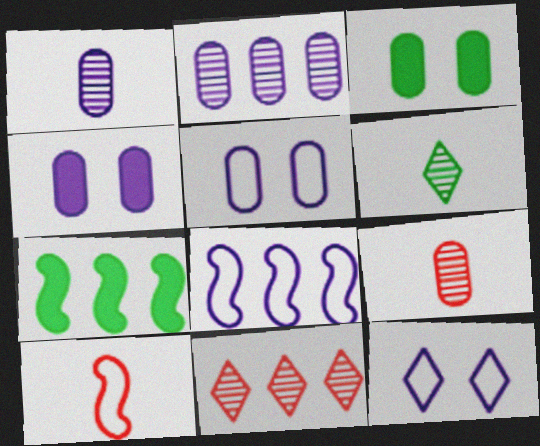[[7, 9, 12]]